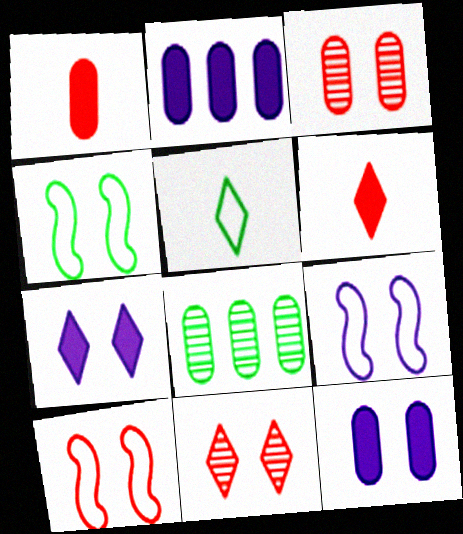[[3, 4, 7], 
[4, 9, 10], 
[4, 11, 12], 
[6, 8, 9]]